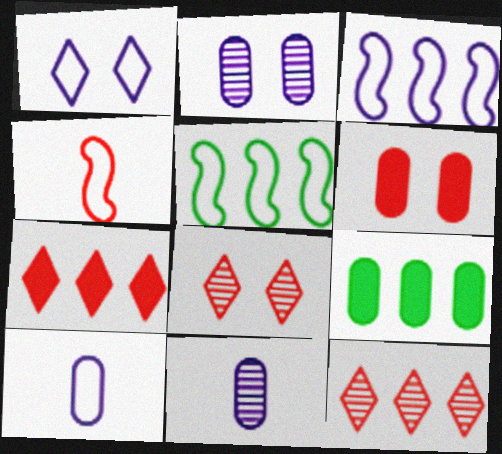[[1, 3, 10], 
[3, 9, 12], 
[4, 6, 12]]